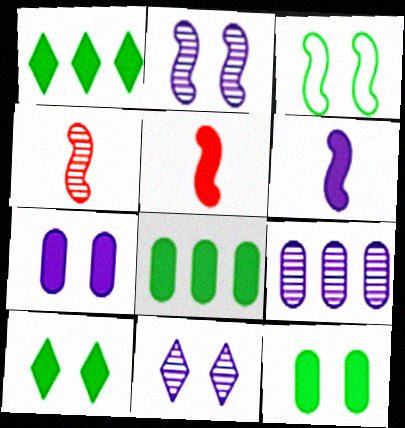[[1, 5, 7]]